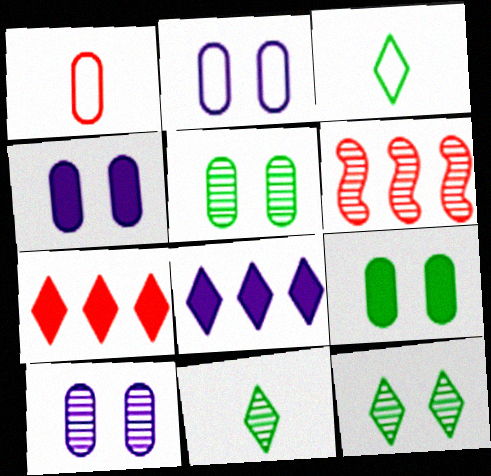[[2, 4, 10], 
[3, 4, 6], 
[6, 10, 11]]